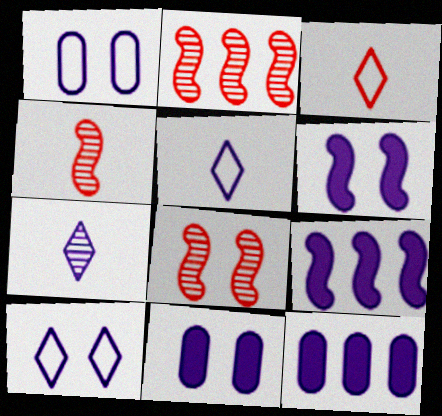[[1, 7, 9], 
[2, 4, 8]]